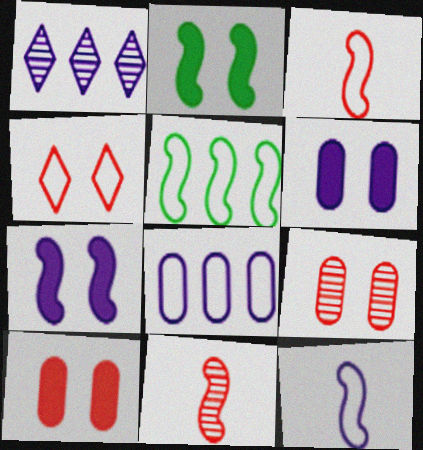[[1, 6, 12], 
[5, 7, 11]]